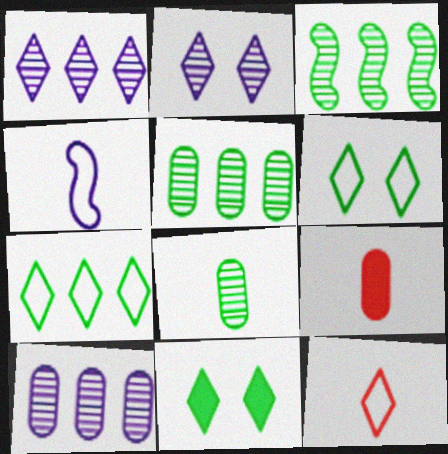[[1, 11, 12]]